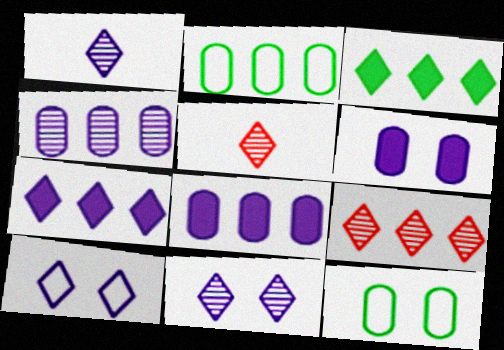[[1, 7, 10], 
[3, 5, 10]]